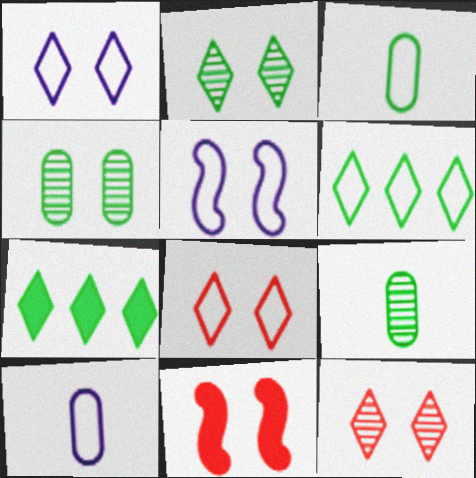[[1, 4, 11]]